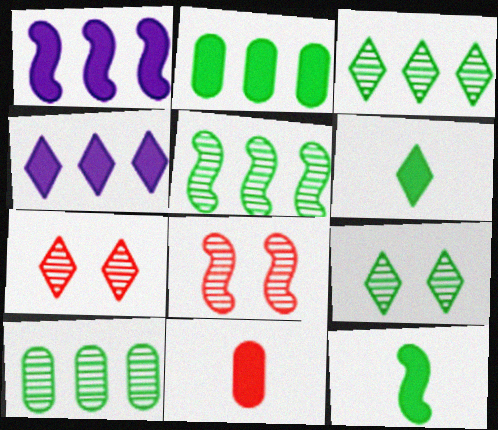[[3, 5, 10]]